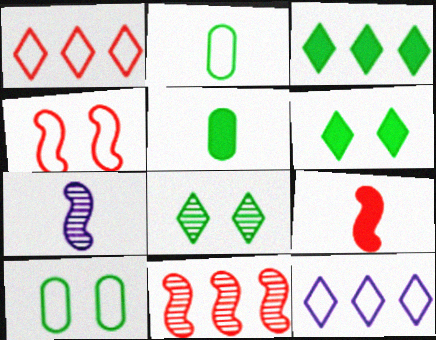[[2, 4, 12], 
[4, 9, 11]]